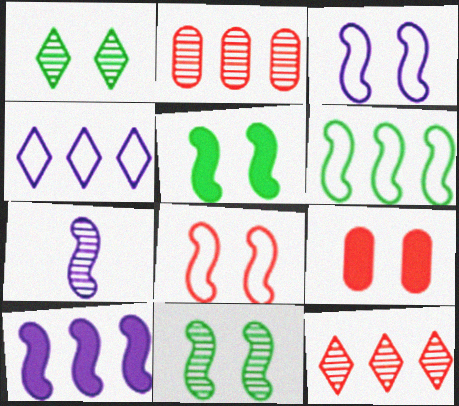[[1, 2, 7], 
[1, 3, 9], 
[3, 7, 10]]